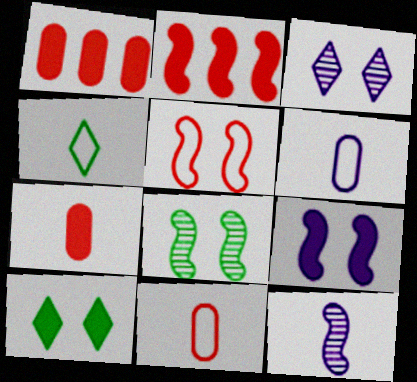[[4, 7, 12], 
[5, 8, 9]]